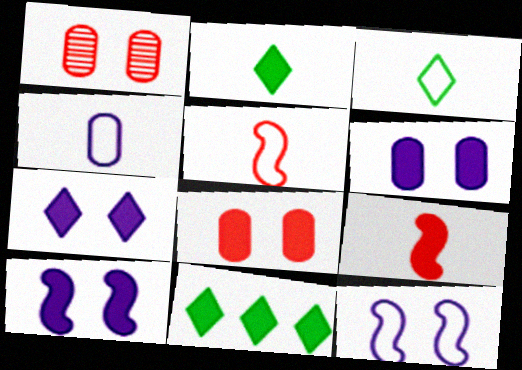[[3, 4, 5], 
[6, 7, 10], 
[6, 9, 11]]